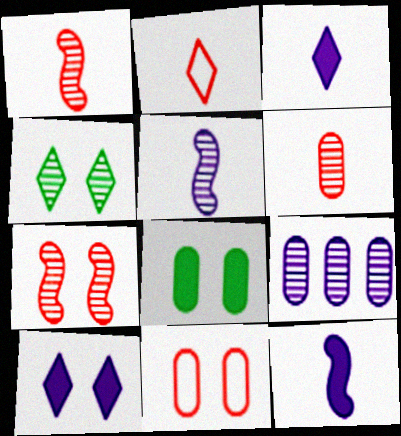[[1, 4, 9]]